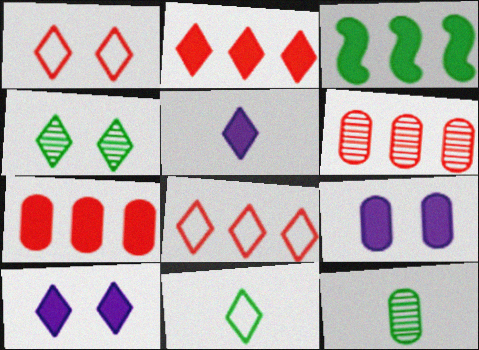[[1, 4, 10], 
[4, 5, 8]]